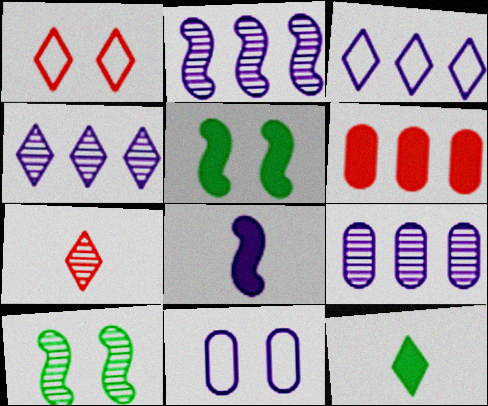[[1, 4, 12], 
[2, 4, 9], 
[4, 8, 11], 
[7, 9, 10]]